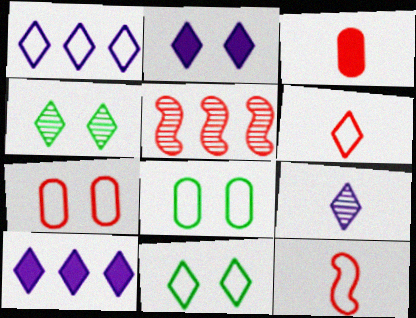[[1, 2, 9], 
[1, 6, 11], 
[1, 8, 12], 
[4, 6, 10]]